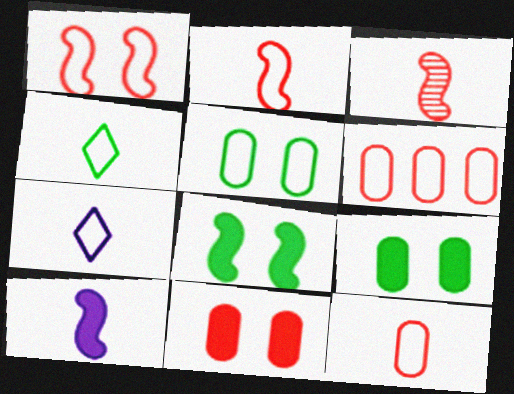[]